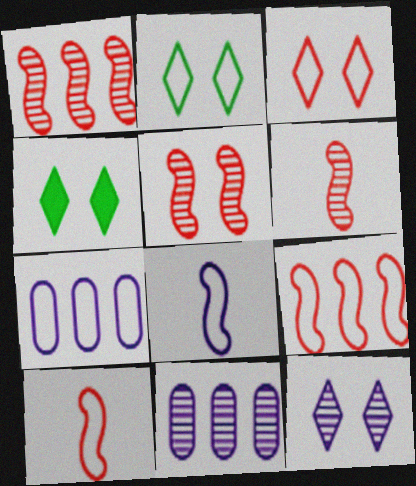[[1, 5, 6], 
[2, 7, 10], 
[3, 4, 12], 
[4, 6, 7], 
[4, 10, 11]]